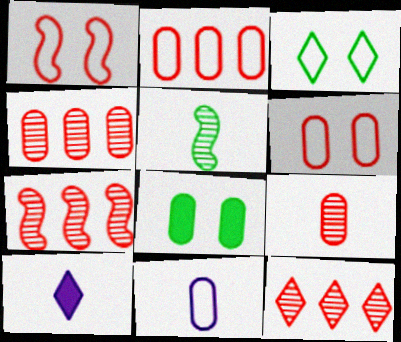[[3, 10, 12], 
[4, 7, 12], 
[4, 8, 11]]